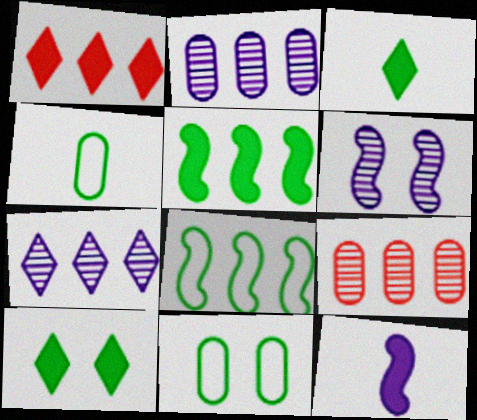[[1, 2, 8], 
[1, 4, 6]]